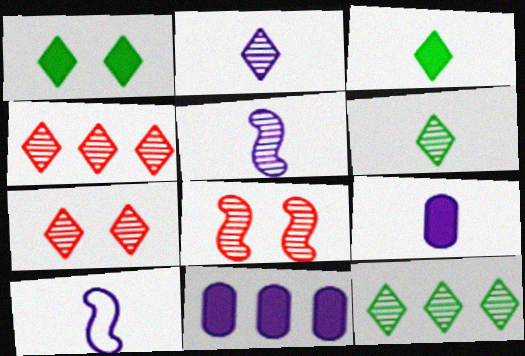[[2, 7, 12], 
[2, 9, 10]]